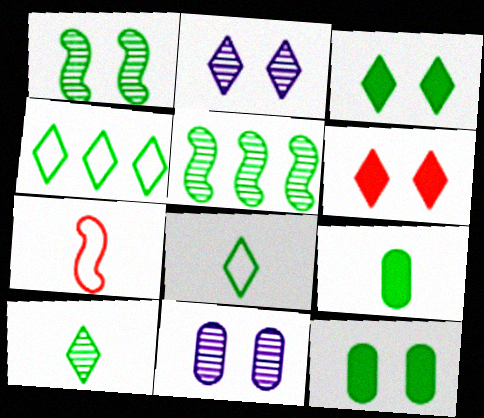[[1, 4, 9], 
[3, 4, 10], 
[5, 8, 12]]